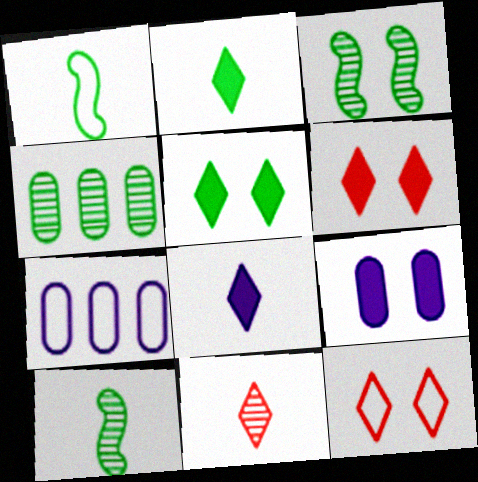[[1, 4, 5], 
[1, 7, 12], 
[3, 9, 12], 
[6, 7, 10]]